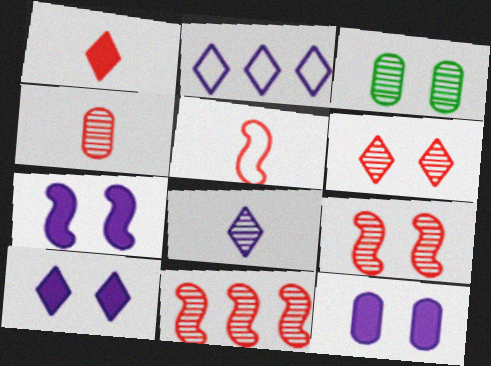[[1, 4, 5], 
[2, 8, 10], 
[3, 8, 11], 
[4, 6, 11], 
[7, 10, 12]]